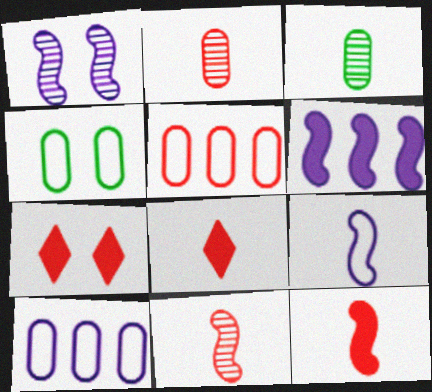[[1, 4, 7], 
[1, 6, 9], 
[3, 8, 9], 
[5, 7, 11]]